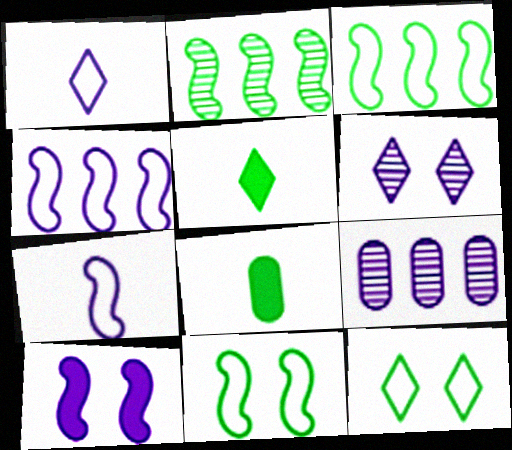[[1, 9, 10], 
[2, 8, 12]]